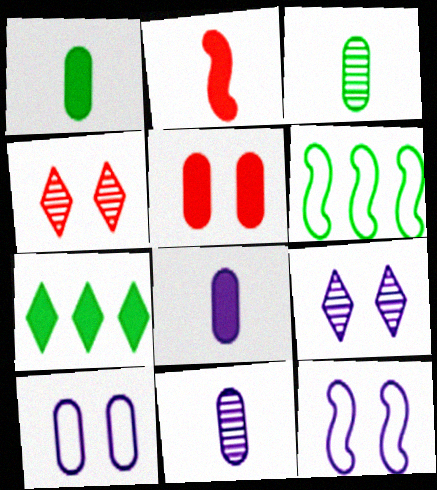[[4, 6, 8]]